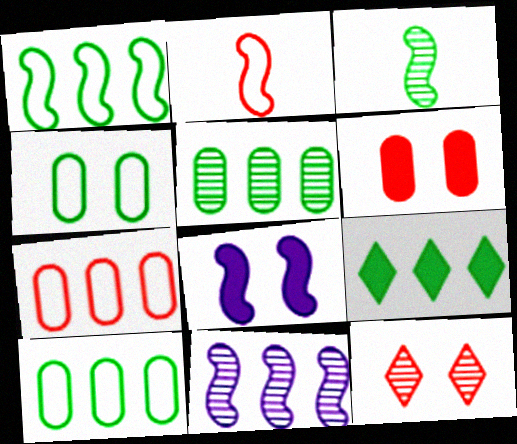[[1, 5, 9], 
[3, 4, 9], 
[4, 8, 12], 
[7, 9, 11]]